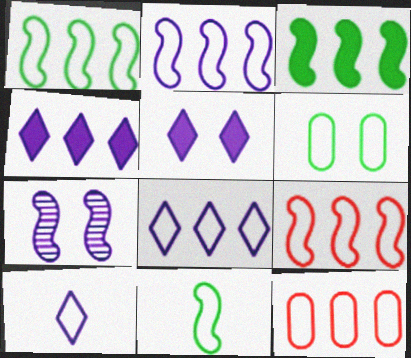[[1, 2, 9], 
[1, 8, 12], 
[6, 9, 10]]